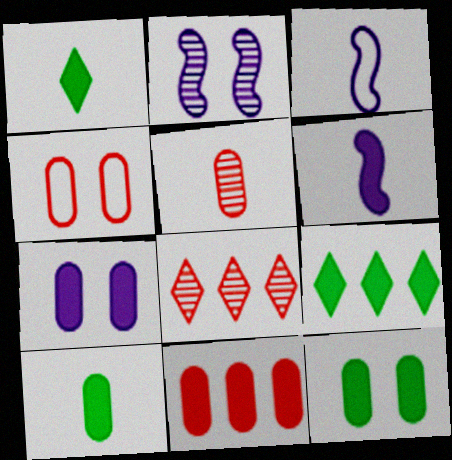[[1, 3, 5], 
[3, 8, 12], 
[4, 5, 11], 
[7, 10, 11]]